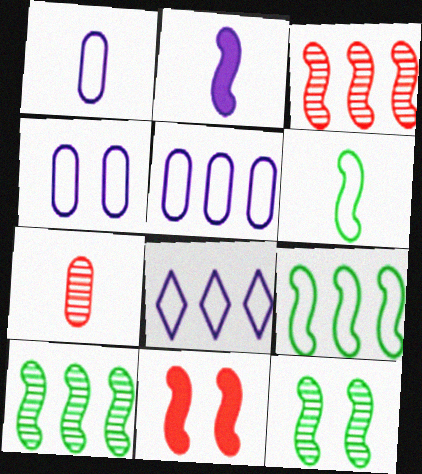[[1, 4, 5]]